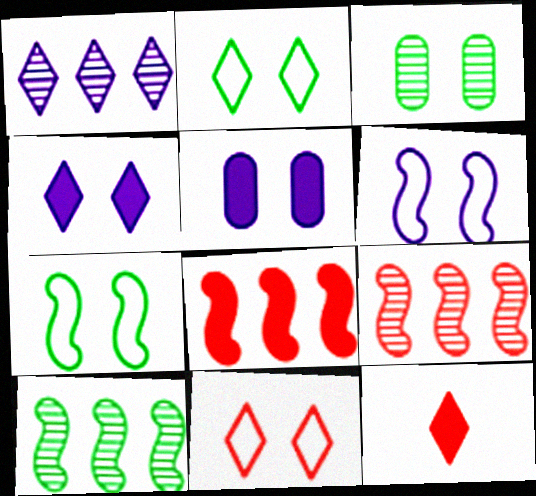[[1, 2, 12]]